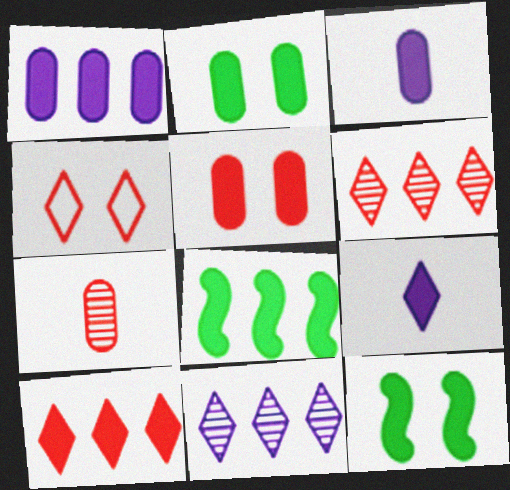[[1, 8, 10], 
[3, 10, 12], 
[5, 8, 9]]